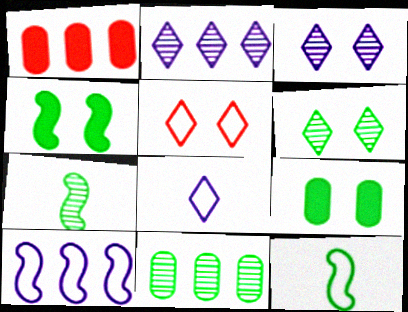[[1, 3, 12], 
[6, 7, 11]]